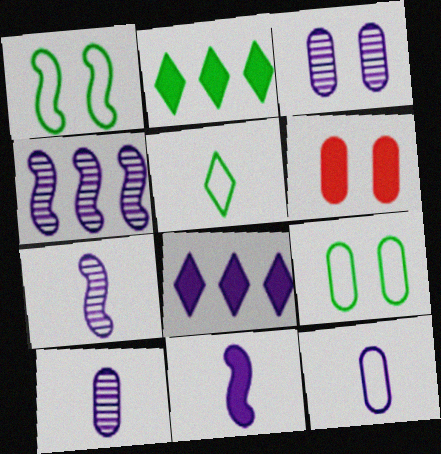[[2, 6, 11], 
[3, 6, 9], 
[4, 5, 6]]